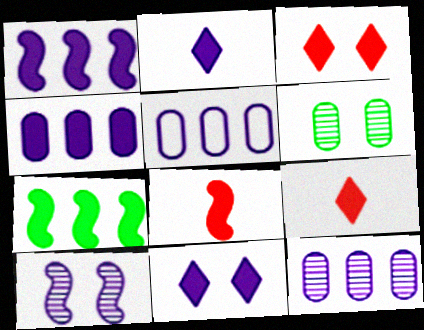[[2, 5, 10], 
[4, 5, 12]]